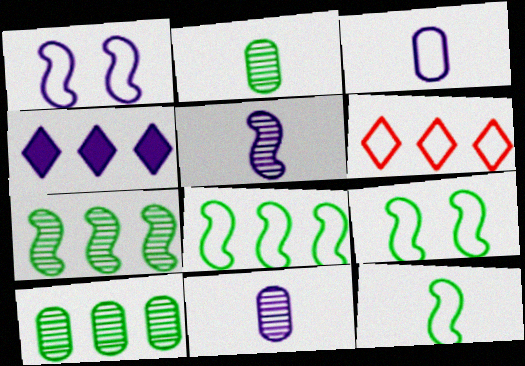[[1, 4, 11], 
[3, 6, 9], 
[8, 9, 12]]